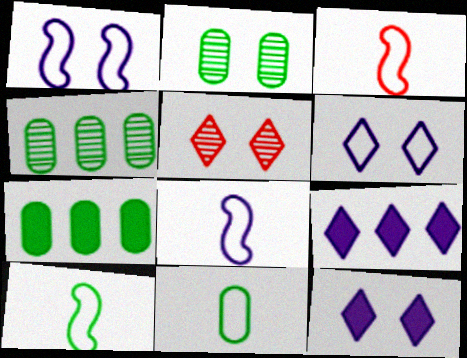[[2, 3, 9], 
[2, 7, 11], 
[3, 4, 12], 
[3, 8, 10], 
[5, 7, 8]]